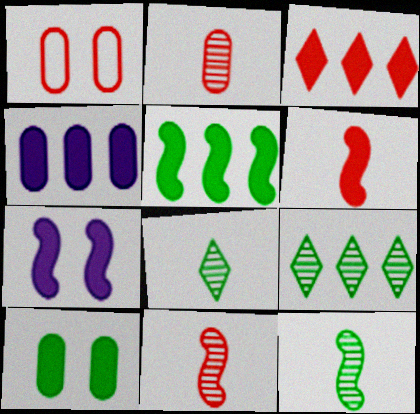[[1, 3, 11], 
[3, 4, 5], 
[5, 6, 7]]